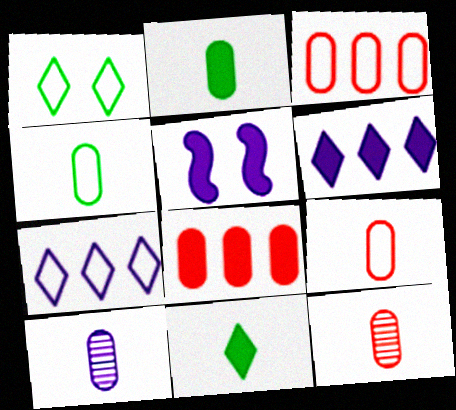[[2, 9, 10], 
[5, 7, 10], 
[5, 8, 11]]